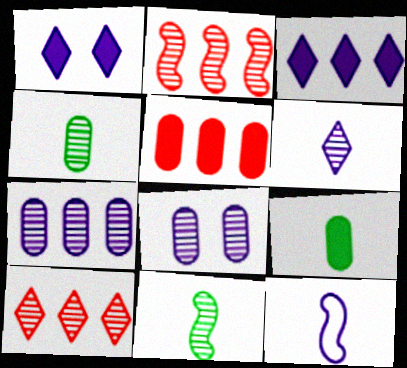[[1, 7, 12], 
[3, 8, 12], 
[8, 10, 11]]